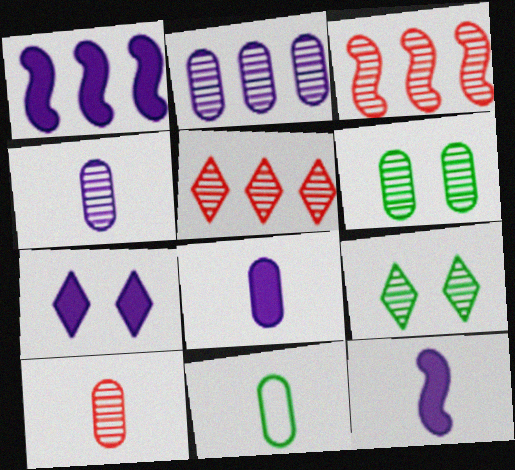[[1, 7, 8], 
[2, 6, 10], 
[3, 4, 9], 
[3, 7, 11], 
[8, 10, 11]]